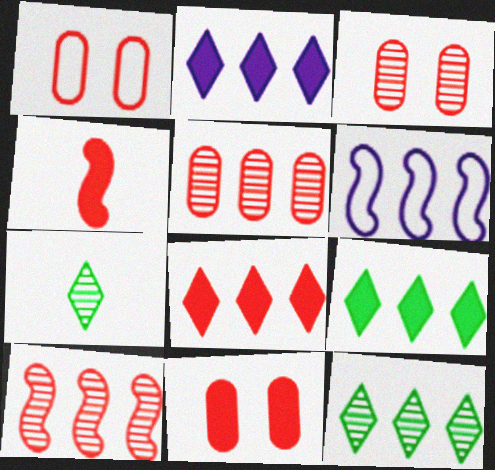[[1, 3, 11], 
[2, 8, 9], 
[4, 8, 11], 
[5, 6, 9], 
[6, 7, 11]]